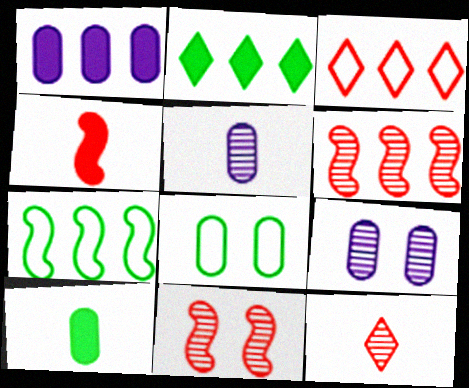[]